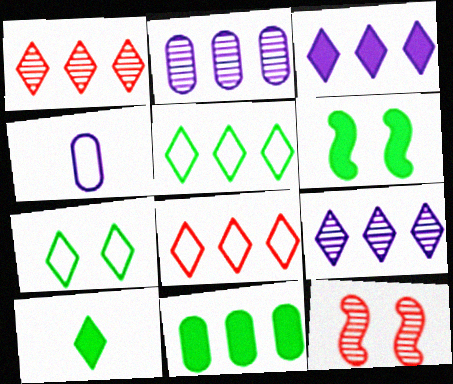[[1, 3, 5], 
[1, 4, 6], 
[6, 10, 11]]